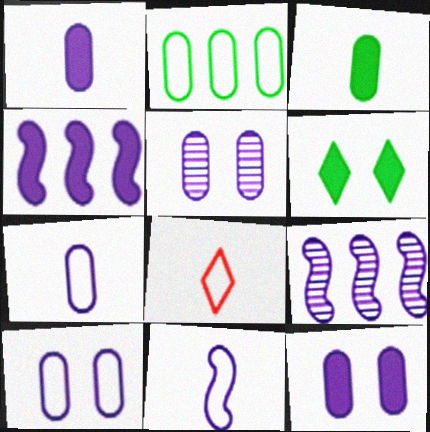[[5, 10, 12]]